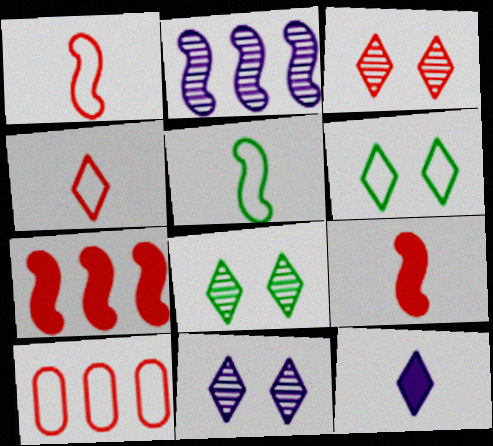[[3, 8, 11], 
[3, 9, 10]]